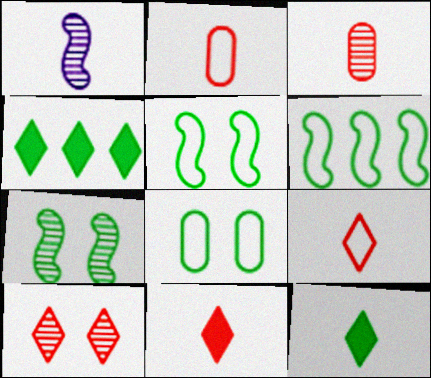[[1, 2, 12]]